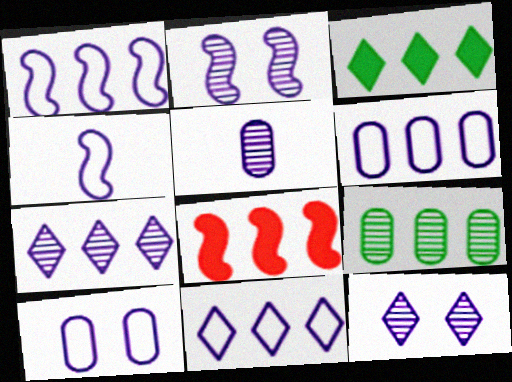[[1, 6, 11], 
[2, 5, 7], 
[4, 10, 11], 
[8, 9, 11]]